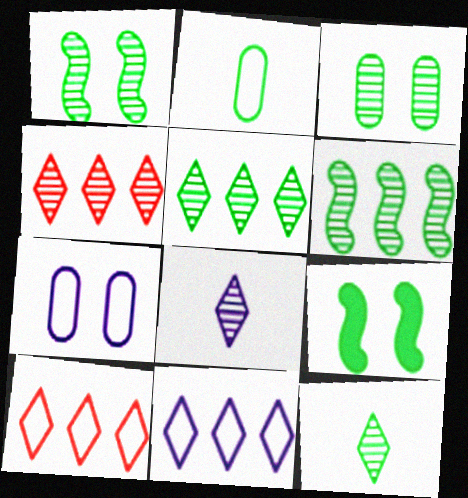[[2, 5, 9], 
[3, 6, 12]]